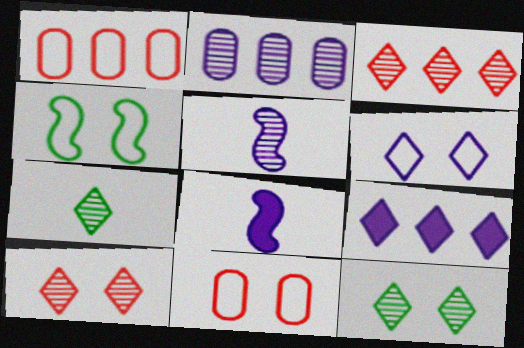[[1, 8, 12], 
[2, 6, 8], 
[4, 6, 11]]